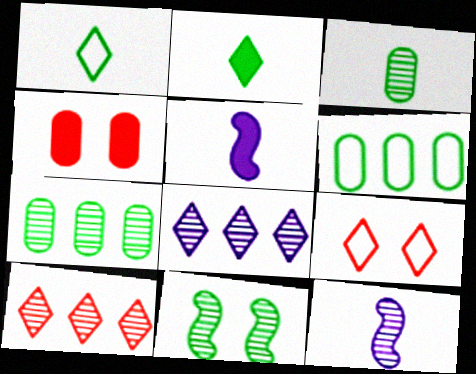[[2, 6, 11], 
[2, 8, 9], 
[5, 7, 9]]